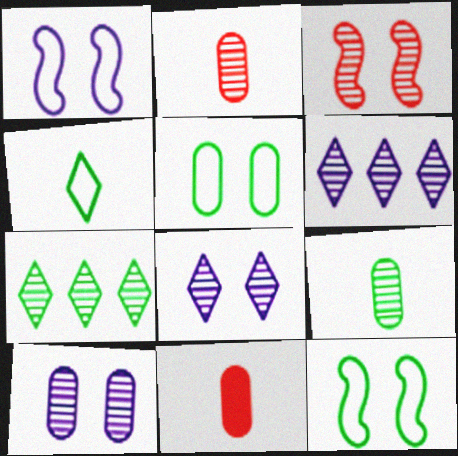[[1, 7, 11], 
[3, 6, 9], 
[6, 11, 12]]